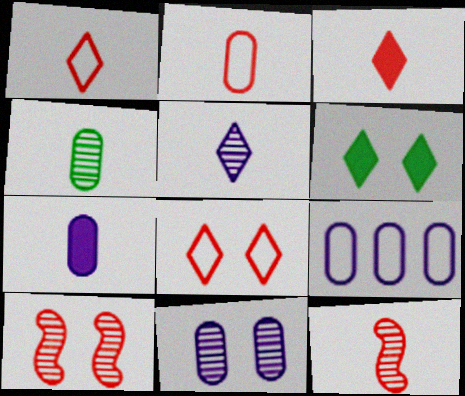[[2, 3, 12], 
[2, 4, 7], 
[4, 5, 12], 
[6, 9, 12], 
[7, 9, 11]]